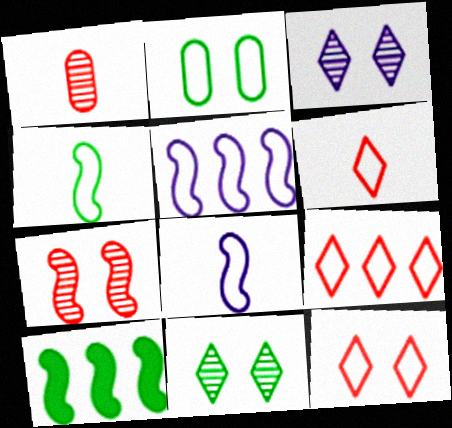[[2, 5, 6], 
[2, 8, 9], 
[6, 9, 12], 
[7, 8, 10]]